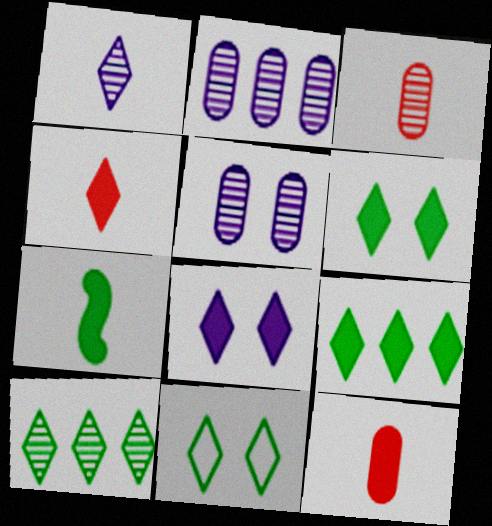[[4, 8, 9]]